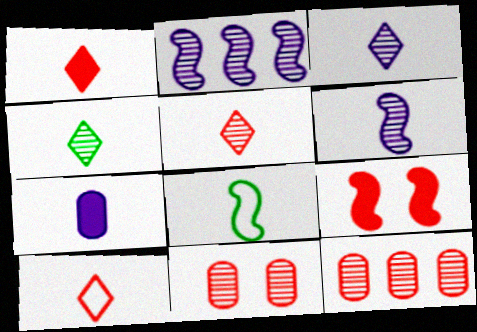[[1, 5, 10], 
[2, 4, 11], 
[2, 8, 9], 
[3, 4, 5], 
[5, 7, 8], 
[9, 10, 12]]